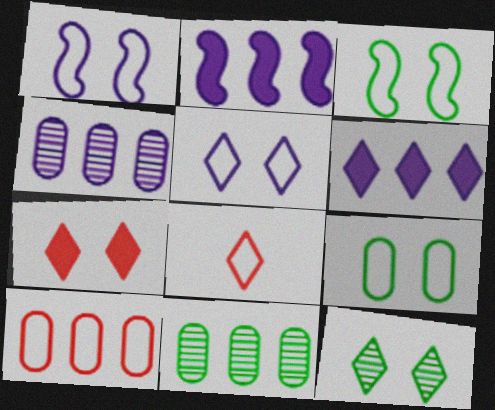[[5, 7, 12], 
[6, 8, 12]]